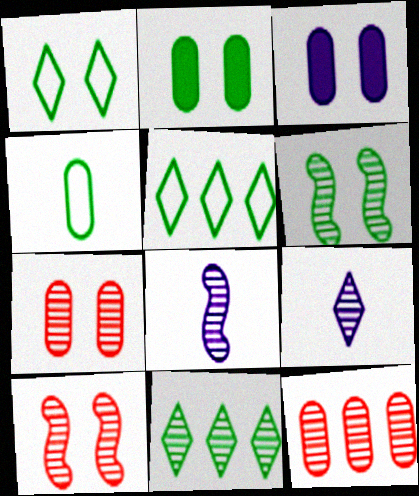[[1, 2, 6], 
[1, 3, 10], 
[3, 4, 12], 
[6, 9, 12], 
[7, 8, 11]]